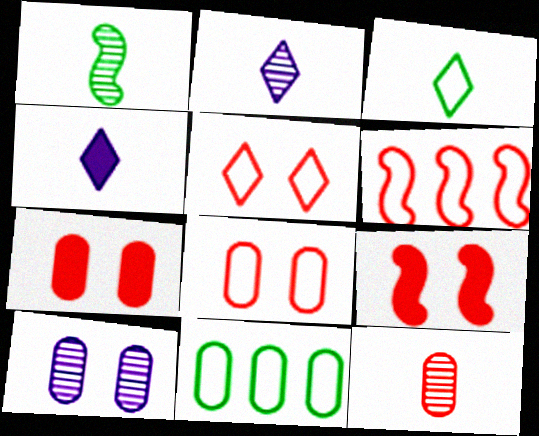[[1, 2, 12], 
[2, 9, 11]]